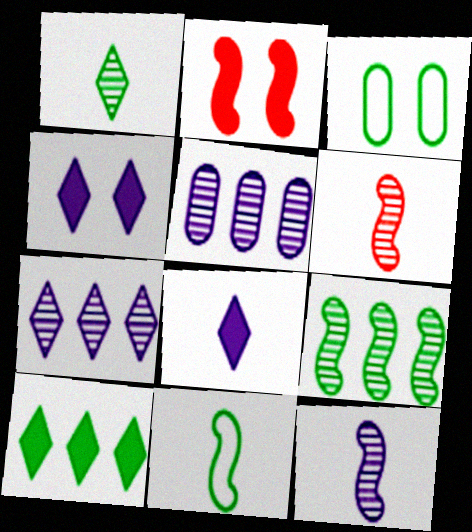[]